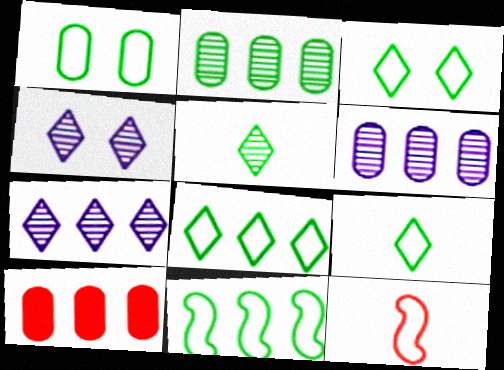[[1, 9, 11], 
[3, 8, 9], 
[7, 10, 11]]